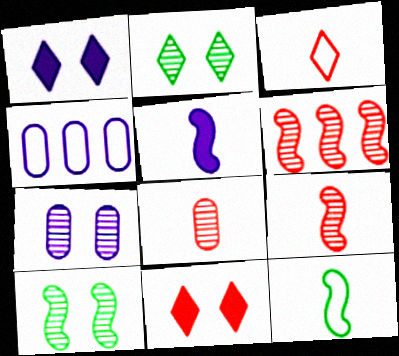[[5, 9, 12]]